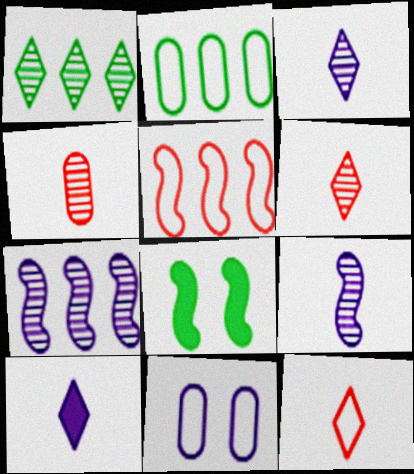[[5, 8, 9], 
[7, 10, 11]]